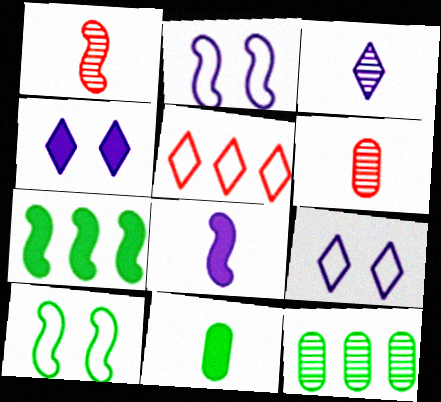[[1, 2, 7], 
[6, 7, 9]]